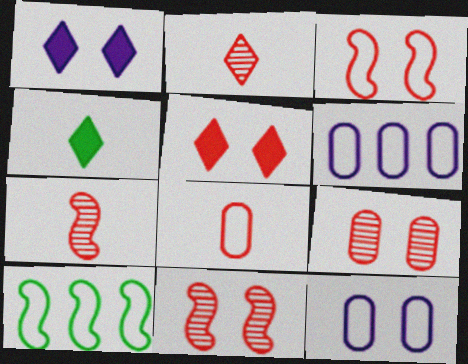[[3, 5, 9], 
[4, 6, 11]]